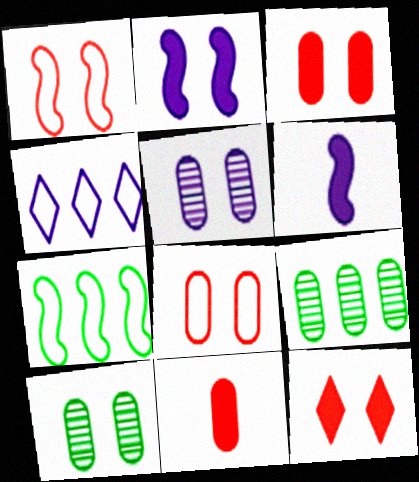[[4, 5, 6]]